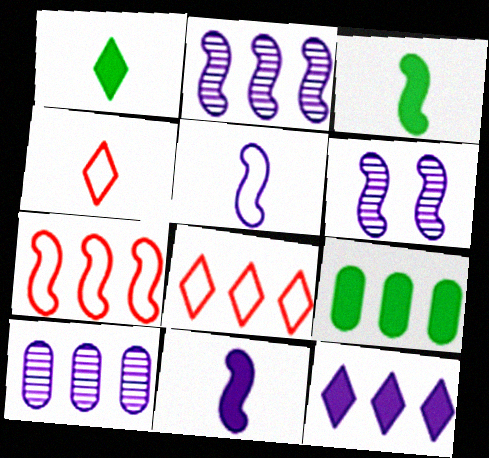[[2, 8, 9], 
[3, 6, 7], 
[4, 6, 9]]